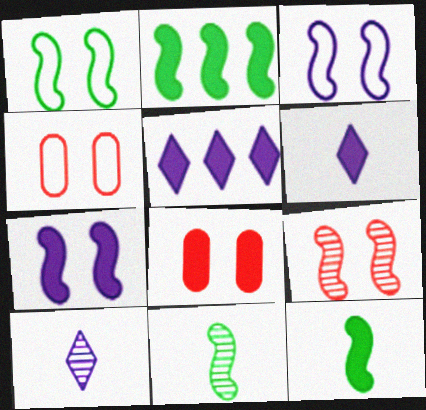[[1, 2, 11], 
[1, 7, 9], 
[2, 4, 10], 
[2, 6, 8], 
[4, 5, 11], 
[5, 8, 12]]